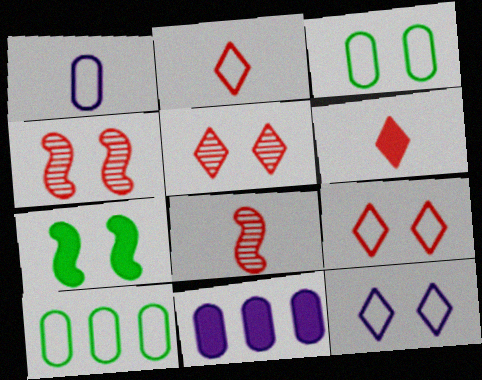[[6, 7, 11]]